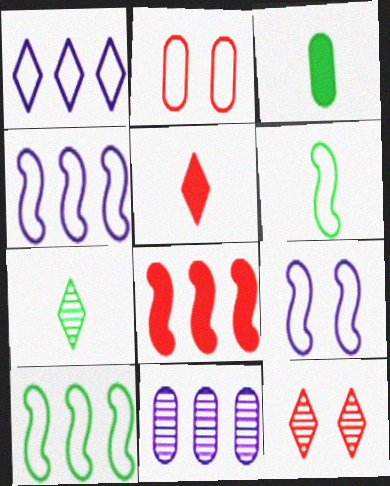[[1, 2, 6], 
[2, 3, 11], 
[3, 4, 12], 
[3, 6, 7]]